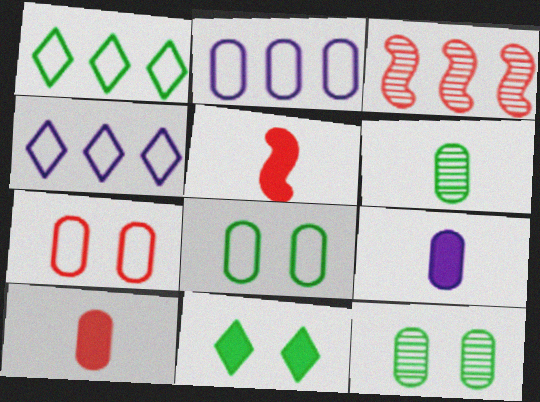[[2, 10, 12], 
[4, 5, 12]]